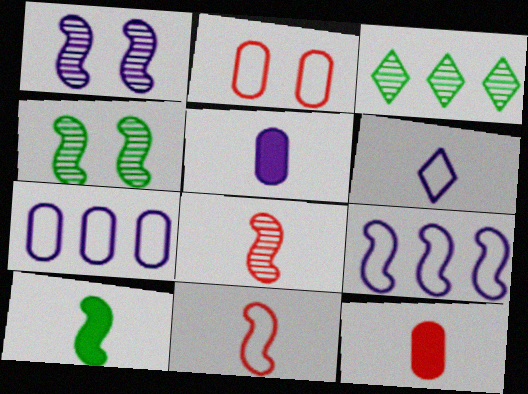[]